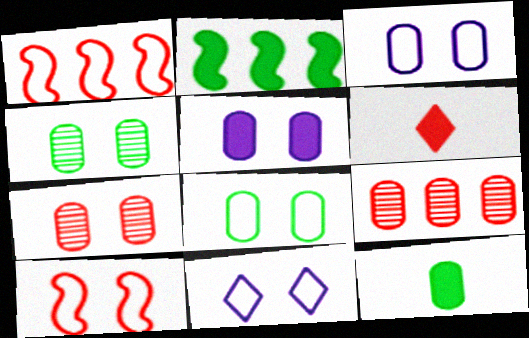[[1, 6, 7], 
[2, 5, 6], 
[3, 9, 12], 
[5, 7, 8], 
[6, 9, 10], 
[8, 10, 11]]